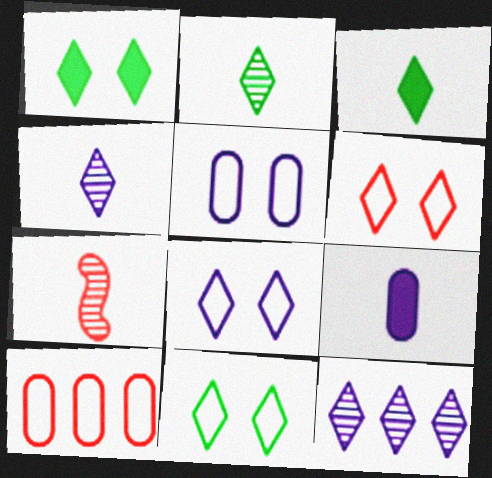[[3, 6, 12], 
[6, 8, 11]]